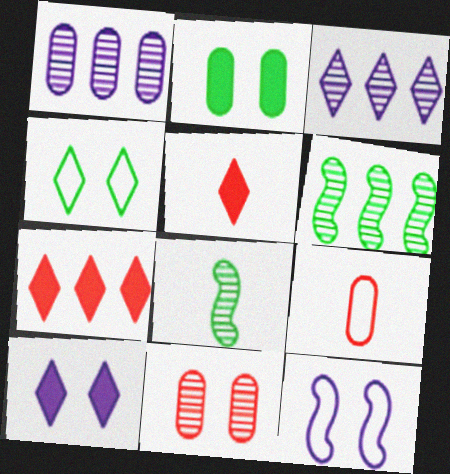[[1, 2, 9], 
[3, 4, 5], 
[3, 8, 11], 
[6, 9, 10]]